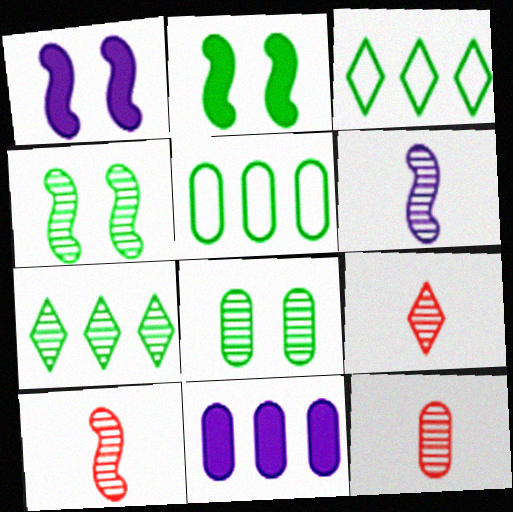[[1, 3, 12], 
[1, 5, 9], 
[9, 10, 12]]